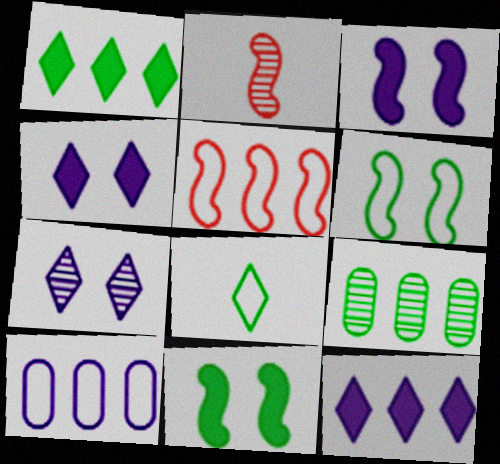[[2, 7, 9], 
[5, 9, 12], 
[8, 9, 11]]